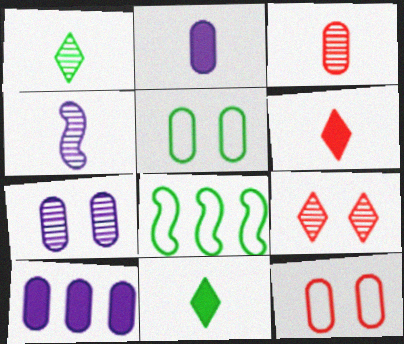[[1, 3, 4], 
[2, 8, 9], 
[3, 5, 10], 
[6, 7, 8]]